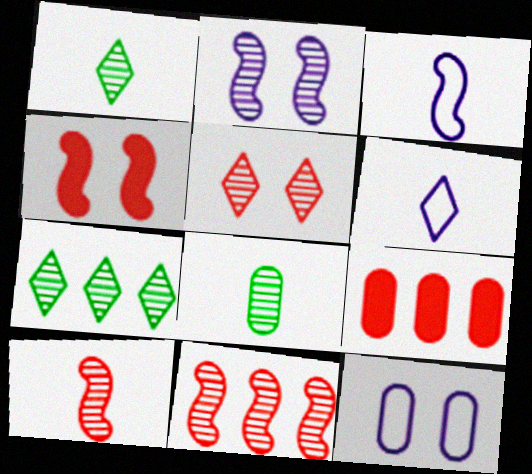[[8, 9, 12]]